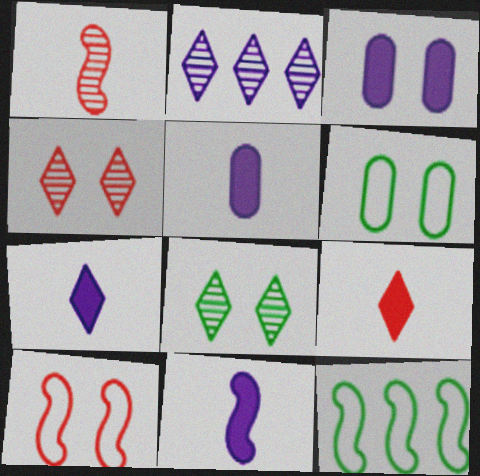[[3, 8, 10], 
[4, 5, 12], 
[5, 7, 11]]